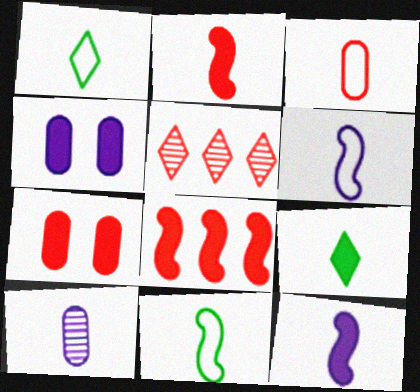[[1, 2, 10], 
[1, 3, 6], 
[4, 5, 11], 
[4, 8, 9]]